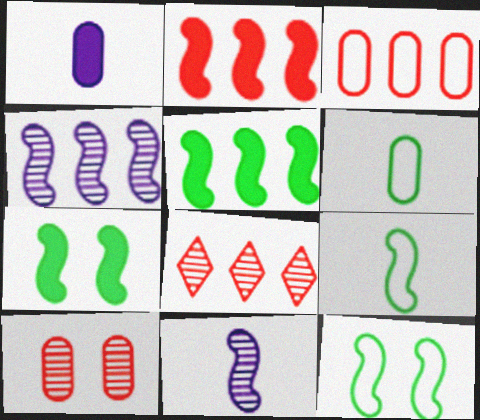[[1, 8, 12], 
[2, 3, 8], 
[2, 11, 12]]